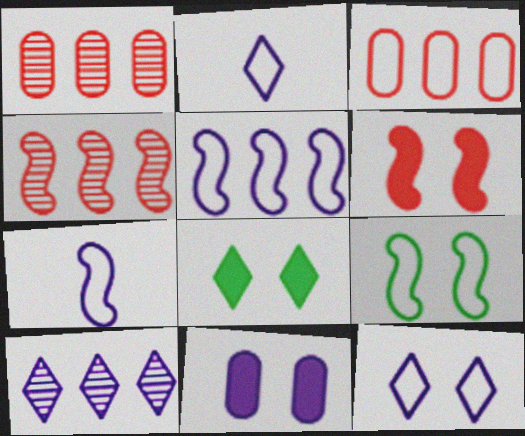[[1, 7, 8], 
[2, 3, 9], 
[6, 8, 11], 
[7, 10, 11]]